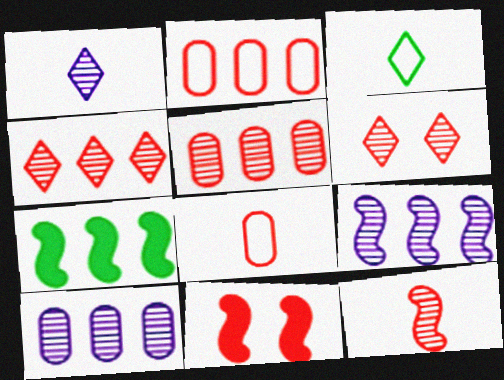[[3, 10, 11], 
[4, 8, 11], 
[5, 6, 12]]